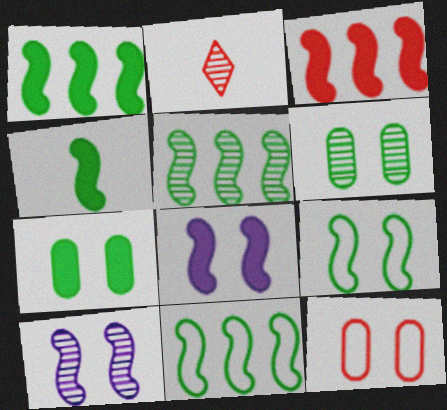[[1, 5, 11], 
[2, 3, 12], 
[3, 4, 8], 
[4, 5, 9]]